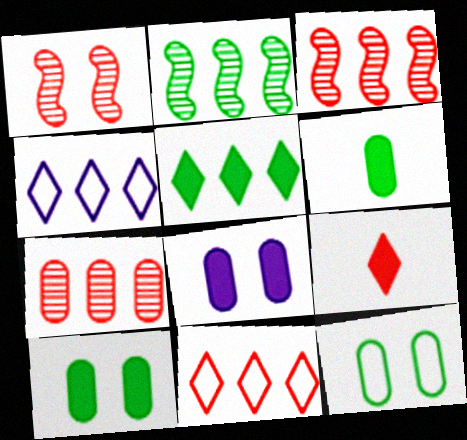[[1, 4, 6]]